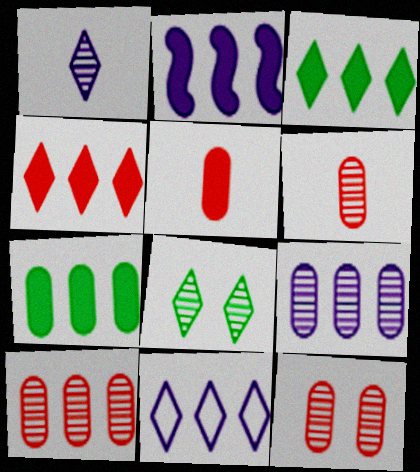[[2, 4, 7], 
[2, 9, 11], 
[6, 10, 12]]